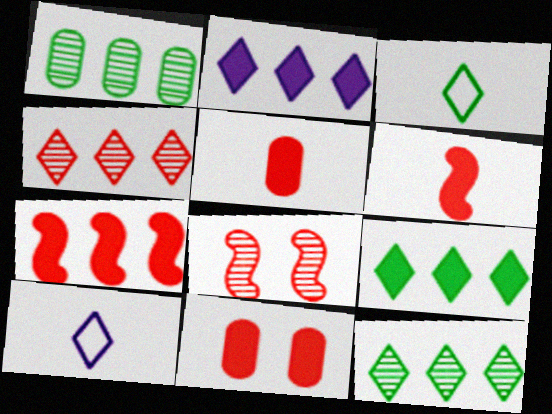[]